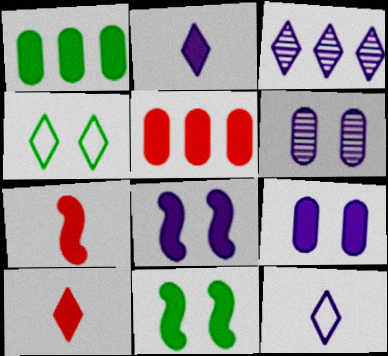[[1, 8, 10], 
[2, 5, 11], 
[3, 4, 10]]